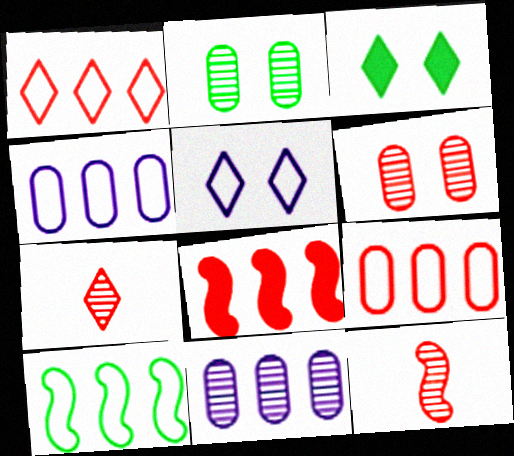[[1, 4, 10], 
[3, 4, 12]]